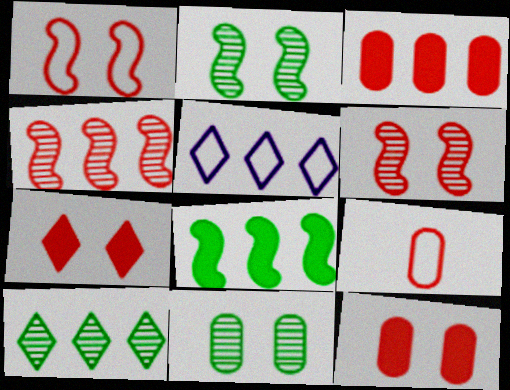[[4, 7, 9]]